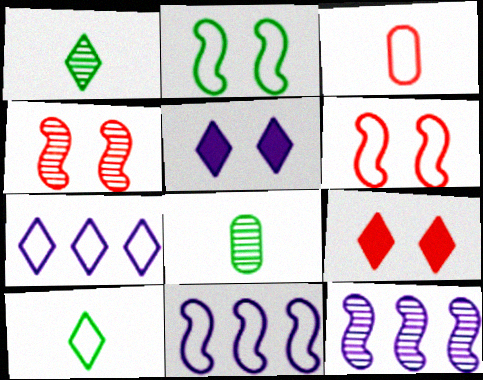[[1, 7, 9], 
[2, 3, 7], 
[8, 9, 11]]